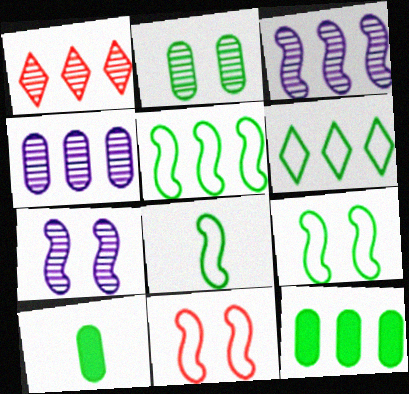[[5, 8, 9]]